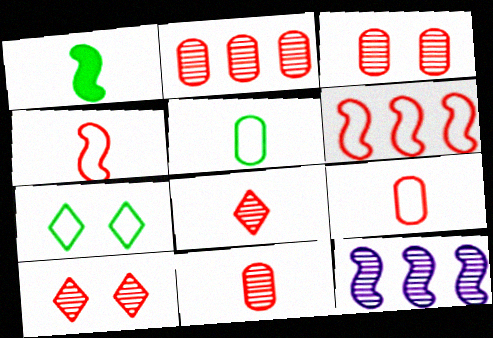[[2, 3, 11]]